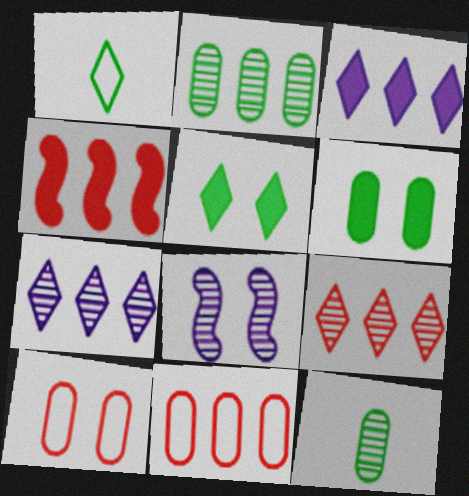[[4, 9, 11], 
[5, 8, 10], 
[8, 9, 12]]